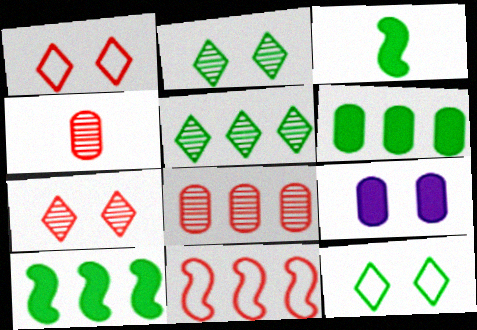[]